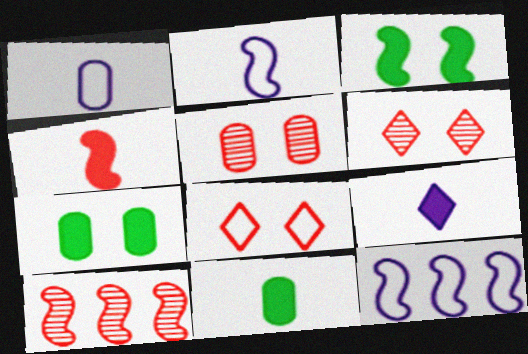[[2, 3, 10], 
[4, 9, 11], 
[6, 11, 12]]